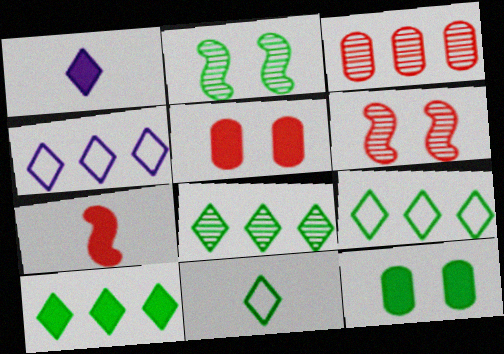[[8, 9, 10]]